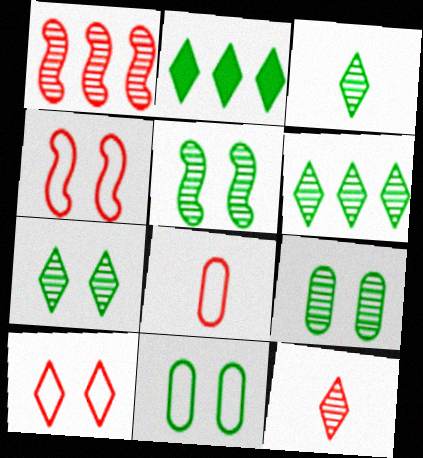[[3, 6, 7], 
[5, 7, 9]]